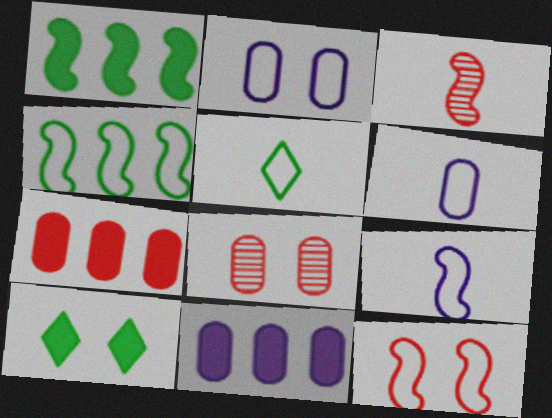[[4, 9, 12]]